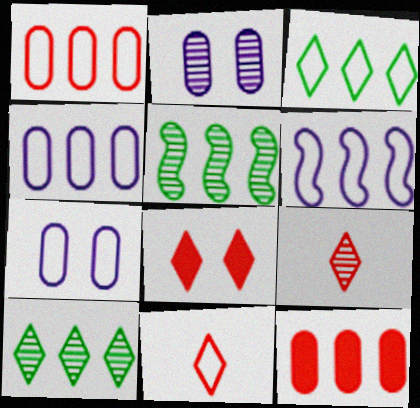[[1, 3, 6], 
[2, 5, 9], 
[6, 10, 12]]